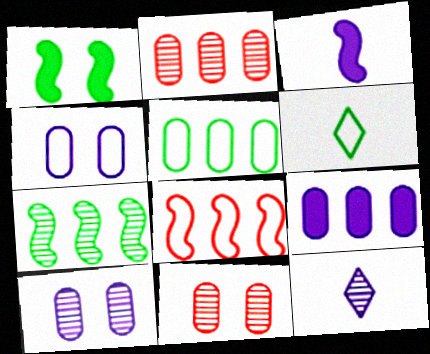[[2, 5, 9], 
[4, 6, 8], 
[7, 11, 12]]